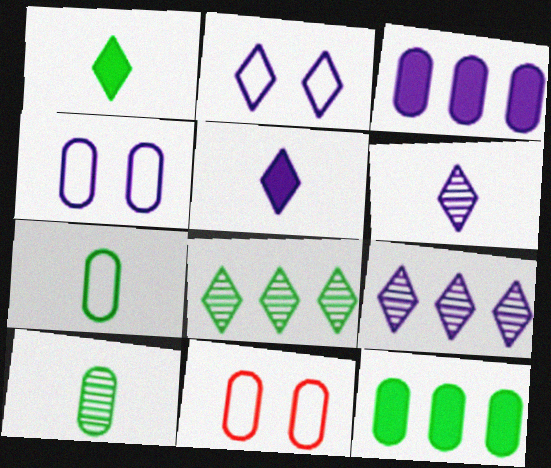[[2, 5, 9], 
[3, 10, 11]]